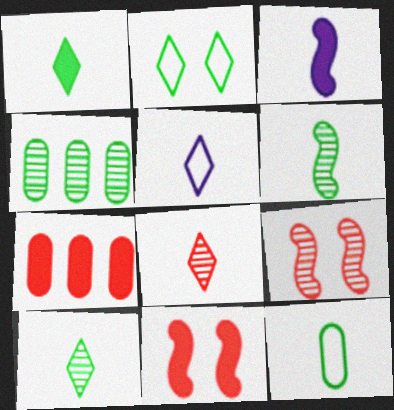[[1, 5, 8], 
[1, 6, 12], 
[3, 8, 12], 
[4, 5, 11]]